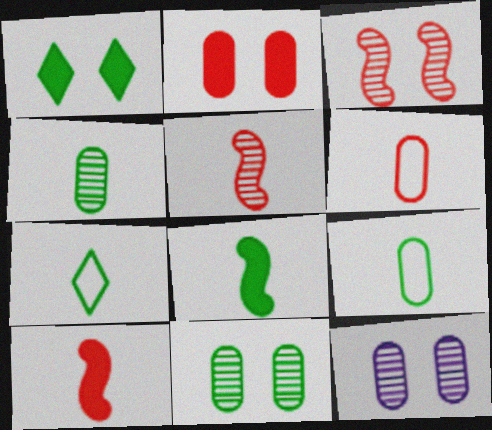[[4, 7, 8]]